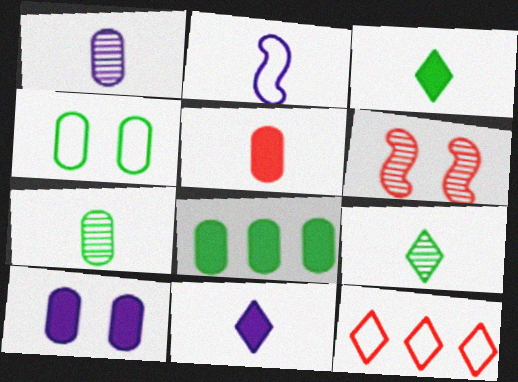[[1, 2, 11], 
[2, 4, 12], 
[2, 5, 9], 
[4, 7, 8], 
[5, 6, 12], 
[5, 8, 10]]